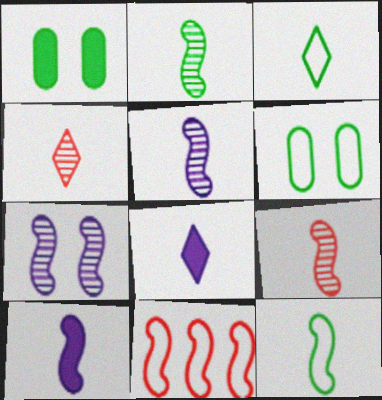[[2, 5, 9], 
[3, 4, 8], 
[9, 10, 12]]